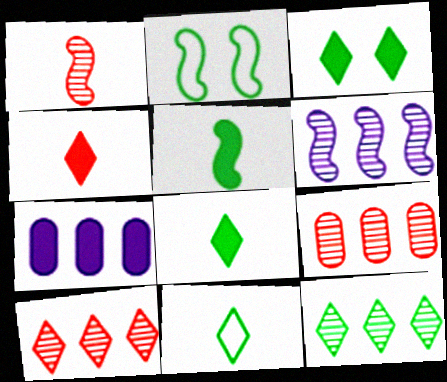[[3, 11, 12], 
[6, 9, 12]]